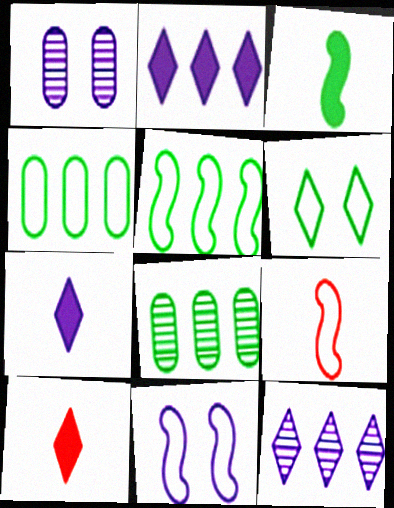[[1, 5, 10], 
[3, 6, 8], 
[5, 9, 11], 
[6, 10, 12], 
[8, 10, 11]]